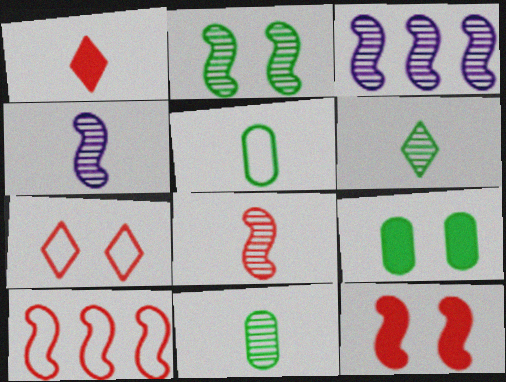[[1, 4, 5], 
[2, 3, 8], 
[8, 10, 12]]